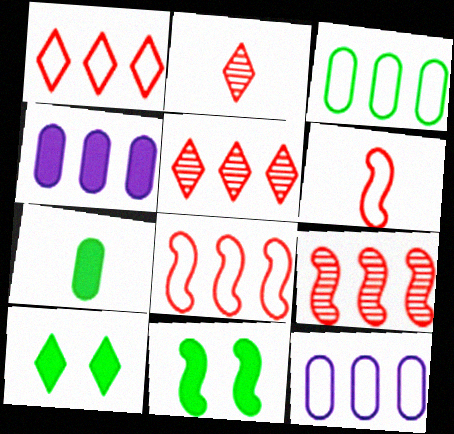[[2, 11, 12]]